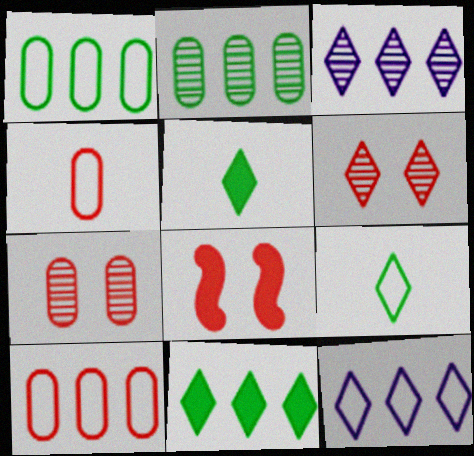[[5, 6, 12]]